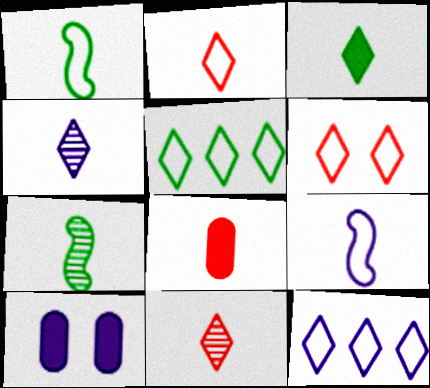[[1, 4, 8], 
[2, 3, 4]]